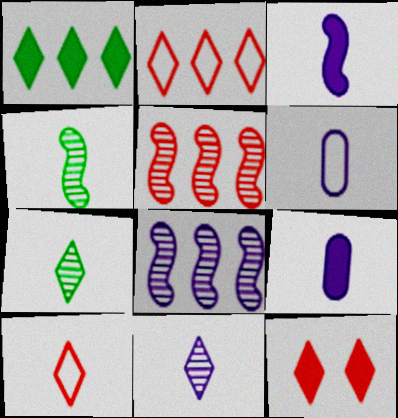[[3, 6, 11], 
[4, 9, 10]]